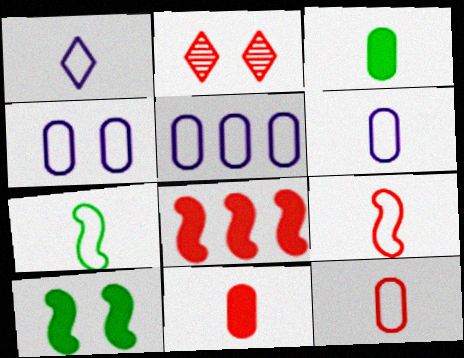[[1, 7, 12], 
[2, 4, 10], 
[2, 8, 12], 
[4, 5, 6]]